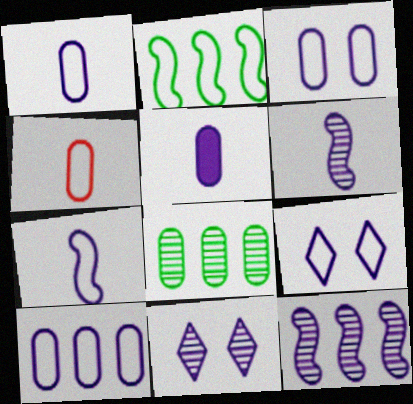[[1, 3, 10], 
[2, 4, 9], 
[5, 9, 12], 
[7, 9, 10]]